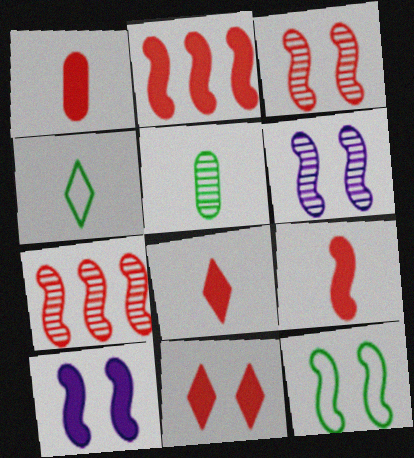[[1, 2, 11], 
[1, 8, 9], 
[3, 10, 12]]